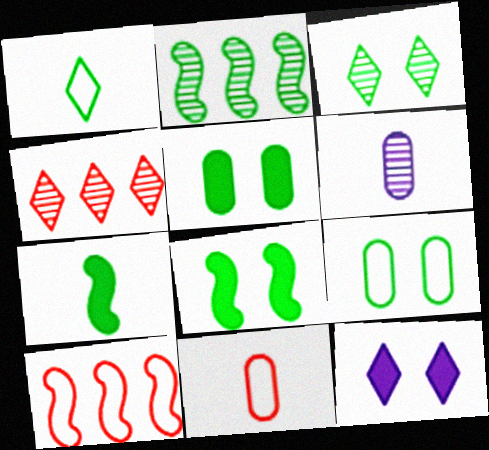[[1, 2, 5], 
[1, 4, 12], 
[2, 11, 12], 
[3, 8, 9]]